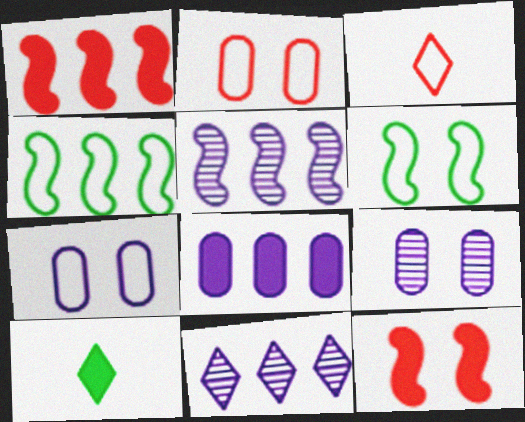[[1, 4, 5], 
[2, 5, 10], 
[3, 4, 7], 
[8, 10, 12]]